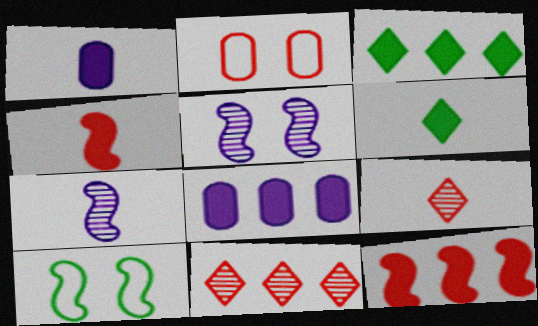[[1, 4, 6], 
[1, 10, 11], 
[2, 3, 7], 
[2, 4, 11], 
[2, 9, 12], 
[3, 8, 12], 
[7, 10, 12], 
[8, 9, 10]]